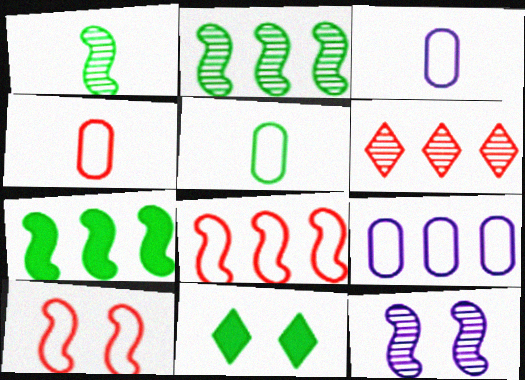[[2, 5, 11], 
[3, 4, 5], 
[6, 7, 9]]